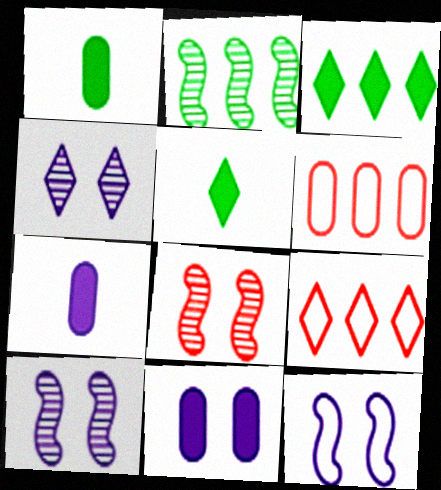[[1, 9, 10], 
[4, 5, 9], 
[4, 11, 12], 
[5, 6, 10]]